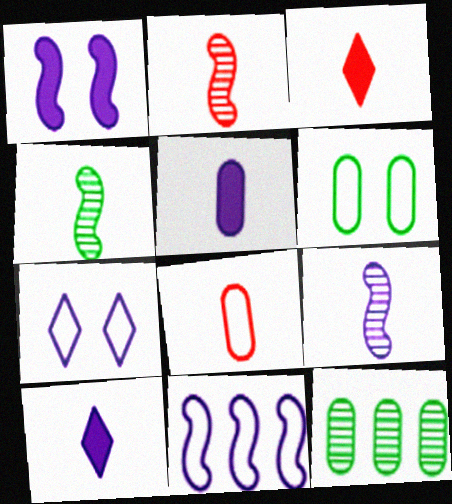[[1, 9, 11], 
[2, 3, 8], 
[2, 4, 9], 
[4, 8, 10]]